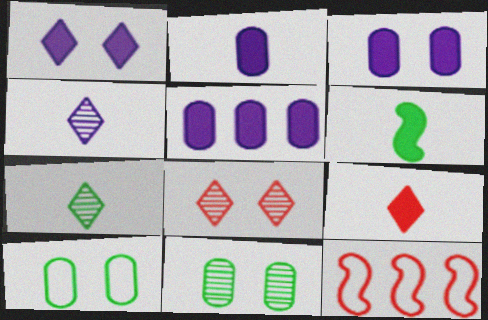[[2, 3, 5], 
[2, 6, 9], 
[3, 7, 12]]